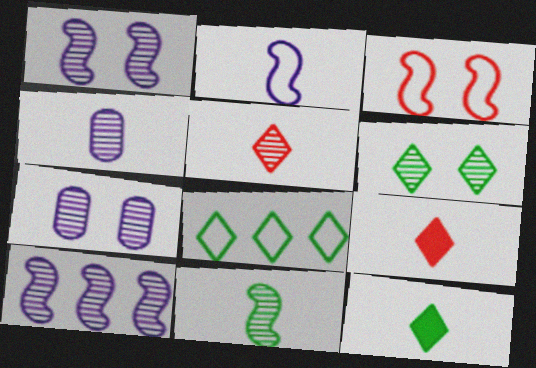[[4, 5, 11], 
[6, 8, 12]]